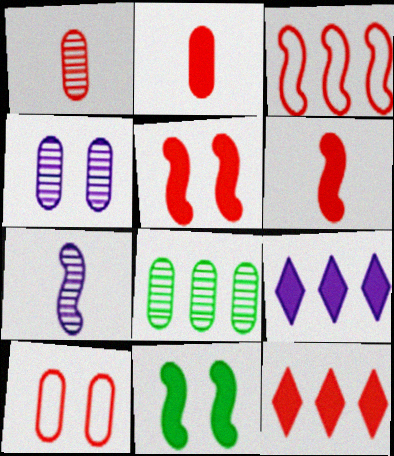[[1, 4, 8], 
[2, 5, 12], 
[2, 9, 11], 
[3, 7, 11], 
[3, 8, 9]]